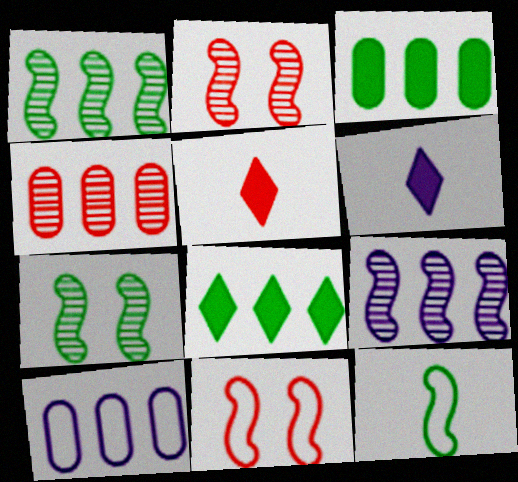[[3, 4, 10], 
[4, 5, 11], 
[5, 7, 10]]